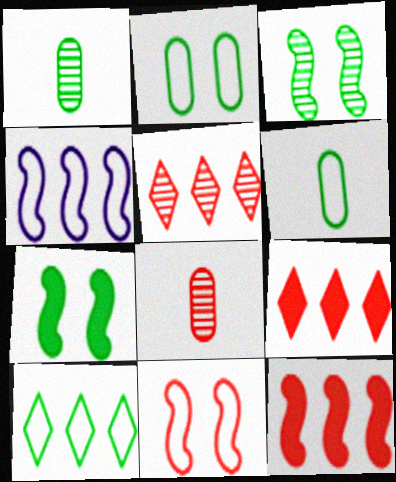[[1, 7, 10], 
[8, 9, 11]]